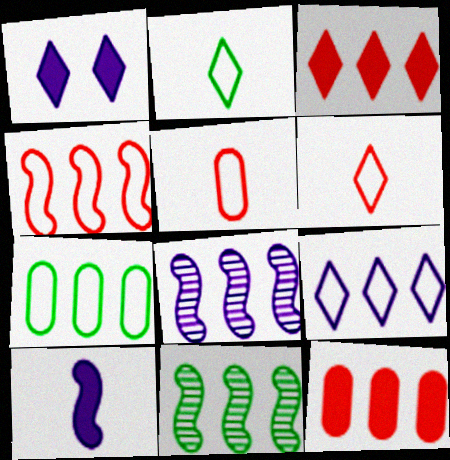[[1, 5, 11], 
[3, 7, 8], 
[4, 7, 9], 
[9, 11, 12]]